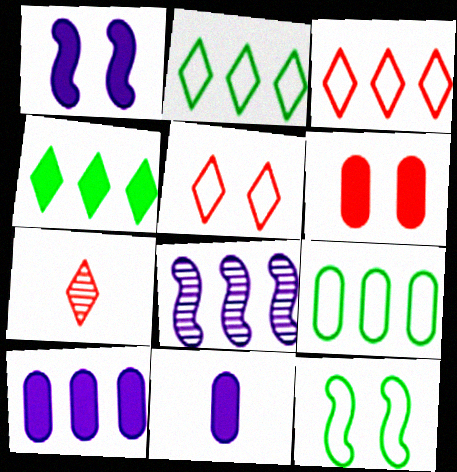[[1, 7, 9], 
[7, 10, 12]]